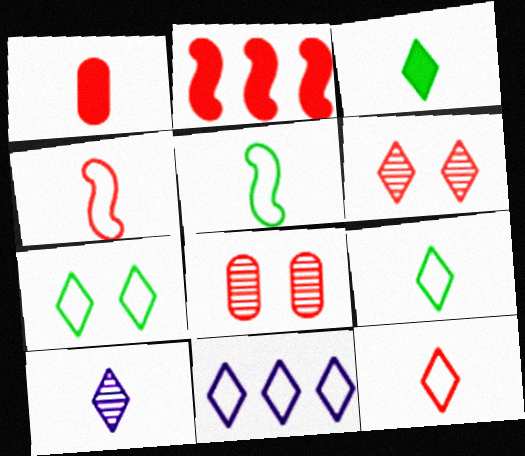[[1, 5, 10], 
[2, 8, 12], 
[3, 6, 11], 
[3, 10, 12], 
[7, 11, 12]]